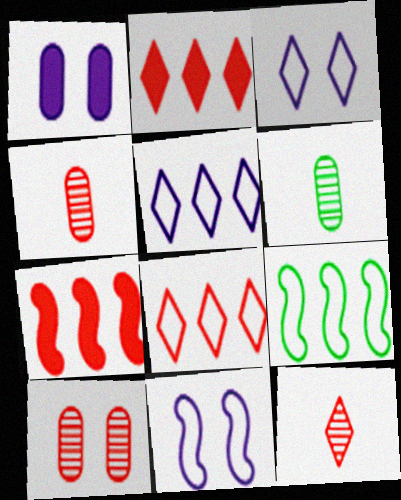[[1, 9, 12], 
[2, 6, 11], 
[3, 6, 7]]